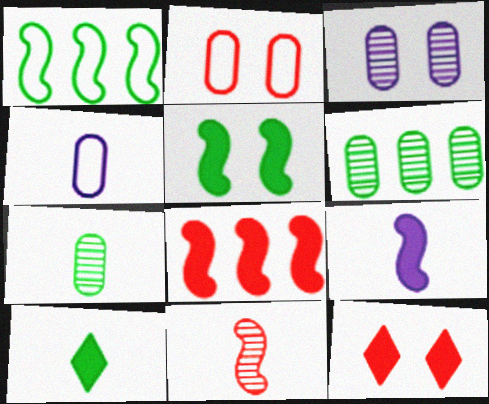[[4, 10, 11], 
[5, 8, 9]]